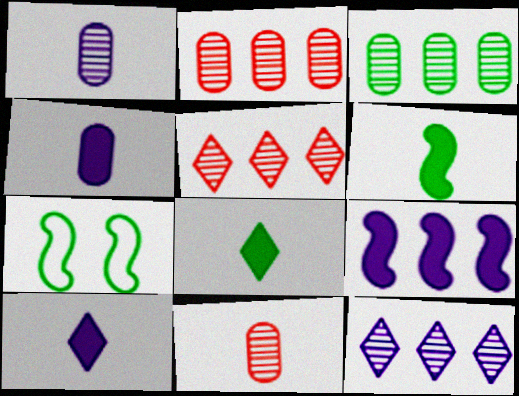[[2, 7, 10], 
[3, 7, 8], 
[4, 5, 7]]